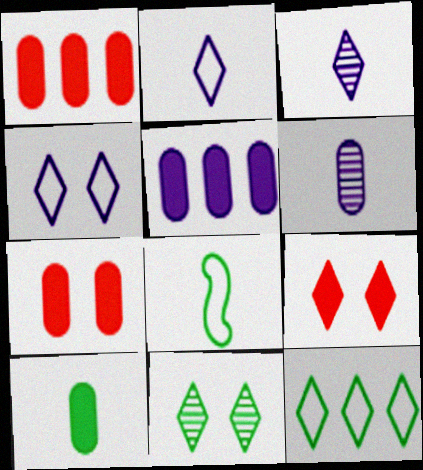[[3, 9, 12], 
[4, 9, 11], 
[5, 7, 10]]